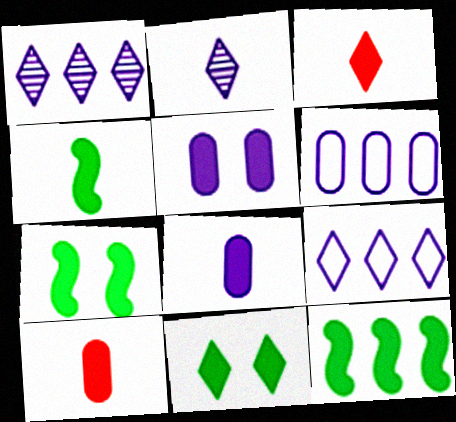[[3, 4, 8], 
[3, 5, 12], 
[4, 7, 12]]